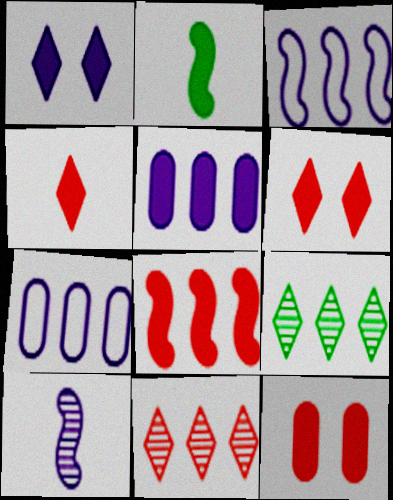[[1, 7, 10], 
[2, 5, 6], 
[4, 8, 12], 
[7, 8, 9]]